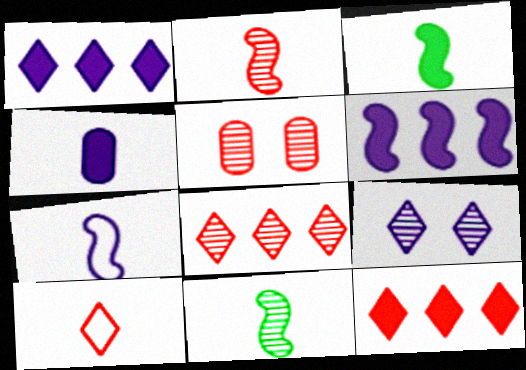[[2, 3, 7], 
[2, 5, 8], 
[4, 10, 11]]